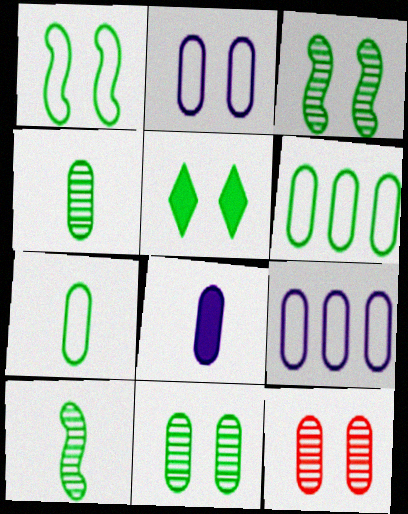[[1, 5, 11], 
[5, 6, 10], 
[6, 8, 12]]